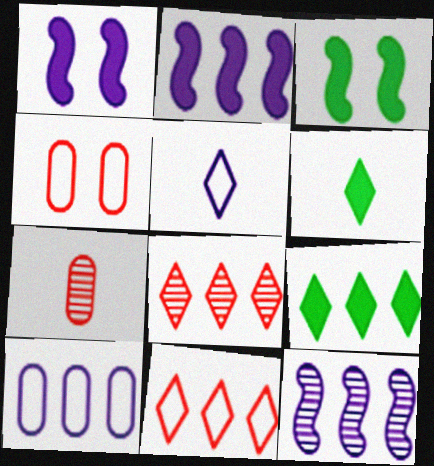[[4, 6, 12]]